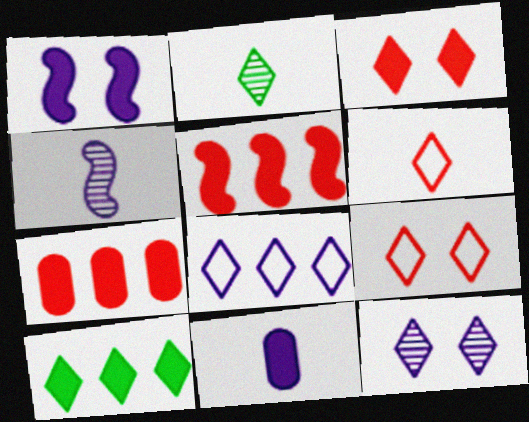[[2, 3, 8], 
[6, 10, 12]]